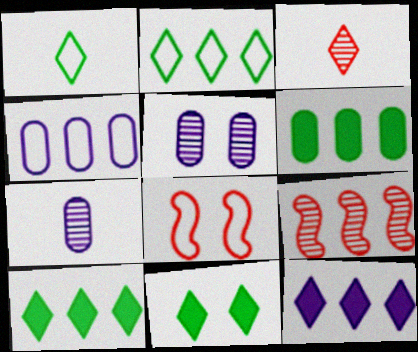[[1, 4, 8], 
[4, 9, 10], 
[5, 8, 11], 
[7, 8, 10]]